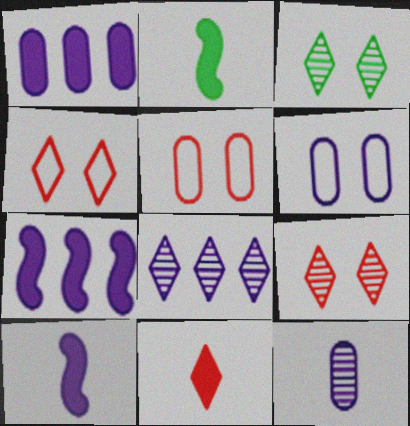[[1, 6, 12], 
[2, 5, 8], 
[6, 8, 10]]